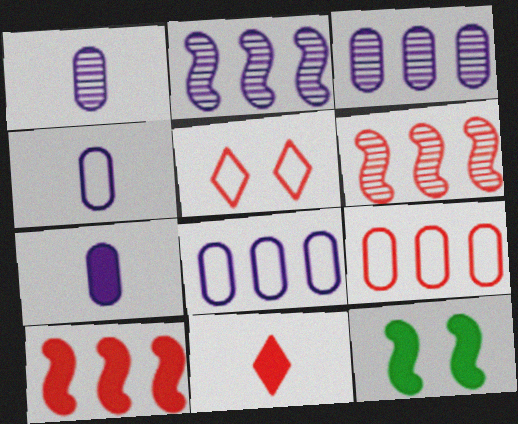[[1, 4, 7]]